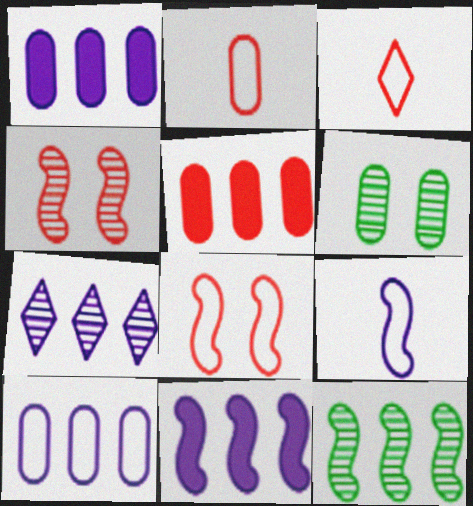[[1, 2, 6], 
[3, 4, 5], 
[3, 6, 11], 
[7, 10, 11]]